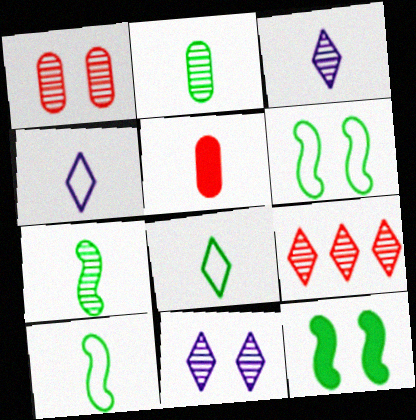[[3, 5, 10], 
[4, 5, 7]]